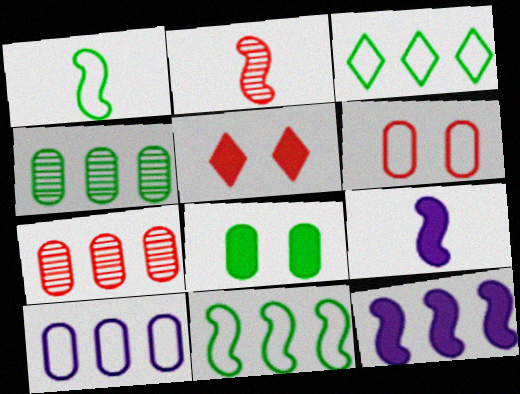[[1, 2, 9], 
[3, 7, 12]]